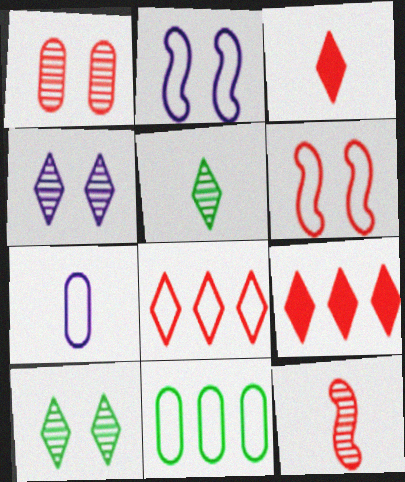[]